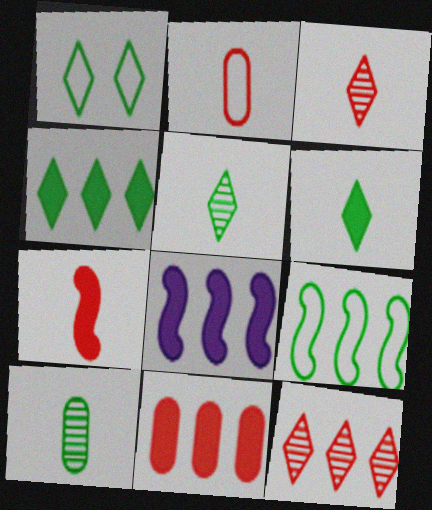[[1, 4, 5], 
[2, 3, 7], 
[4, 8, 11]]